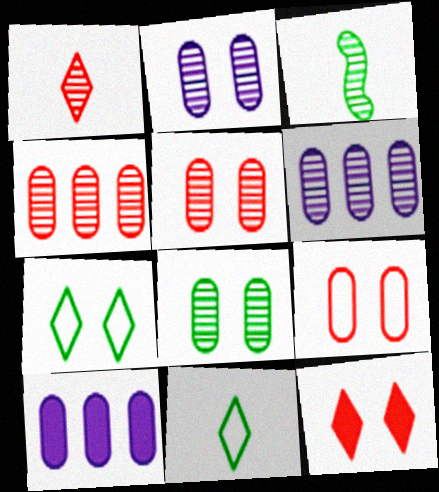[[2, 5, 8]]